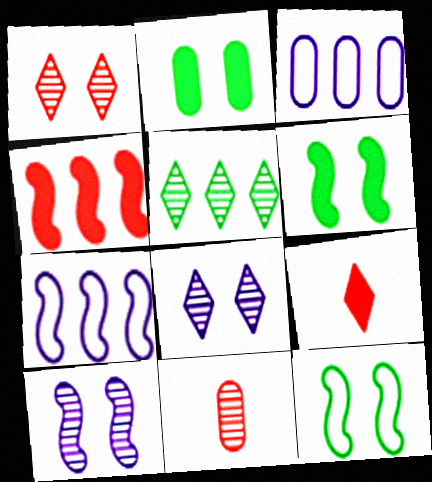[[2, 3, 11], 
[3, 4, 5], 
[5, 10, 11]]